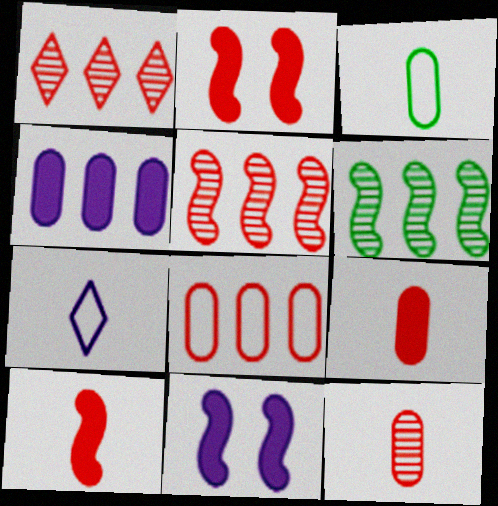[[1, 3, 11]]